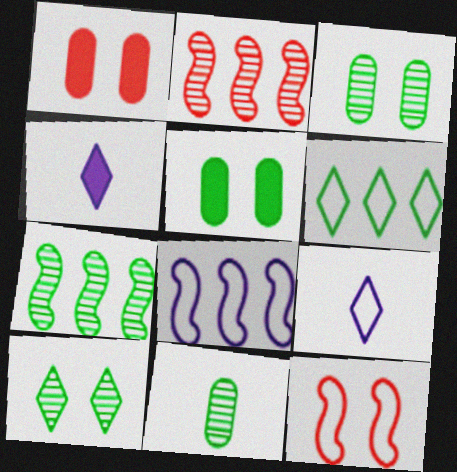[[1, 7, 9], 
[2, 5, 9], 
[7, 10, 11]]